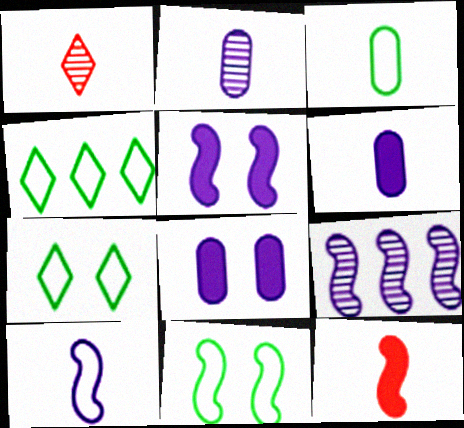[[3, 4, 11], 
[5, 9, 10], 
[9, 11, 12]]